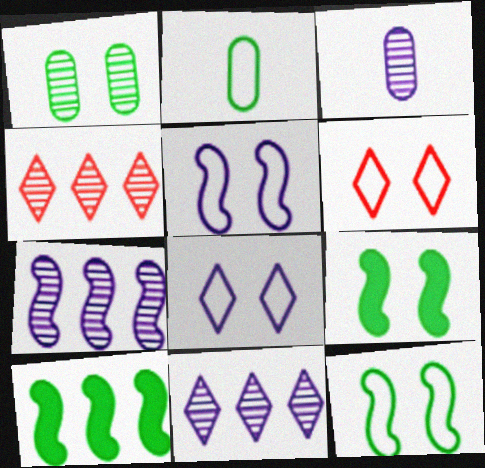[[3, 6, 10]]